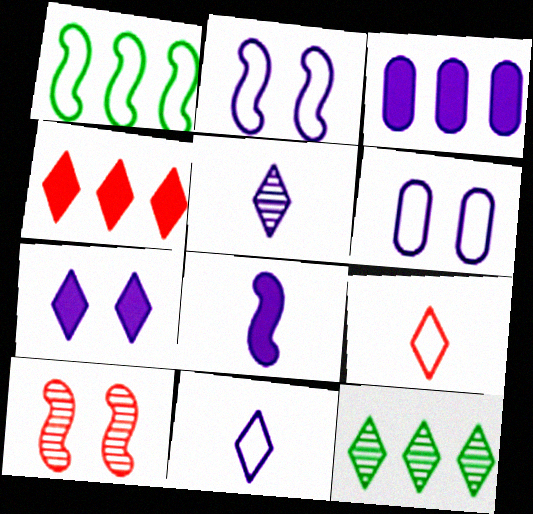[[1, 6, 9], 
[1, 8, 10], 
[2, 3, 5], 
[3, 7, 8], 
[7, 9, 12]]